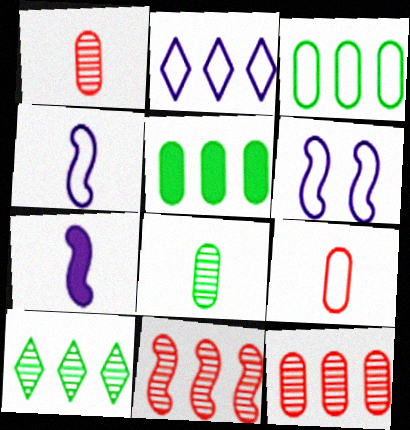[[2, 5, 11]]